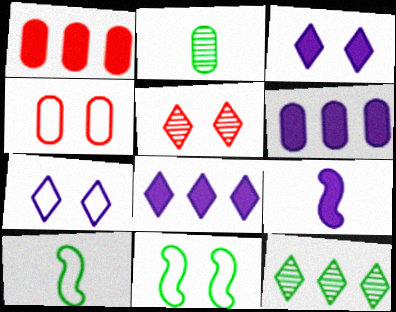[[2, 4, 6], 
[3, 6, 9], 
[4, 7, 11], 
[4, 9, 12], 
[5, 6, 10]]